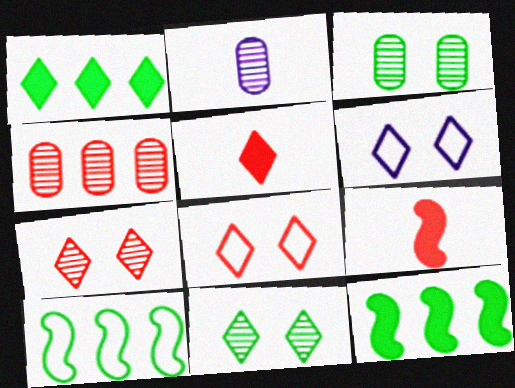[[2, 3, 4], 
[2, 8, 12], 
[4, 8, 9]]